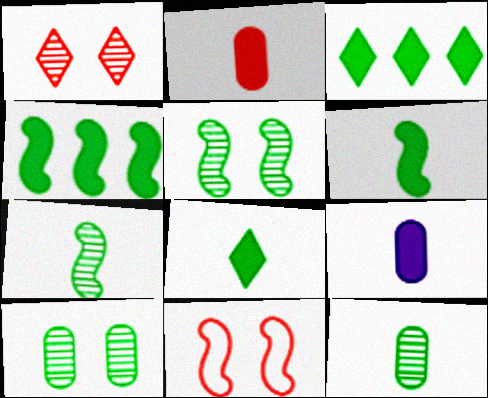[]